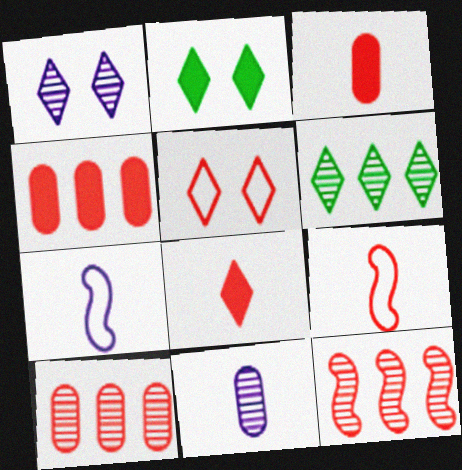[[1, 2, 5], 
[2, 7, 10], 
[3, 5, 12]]